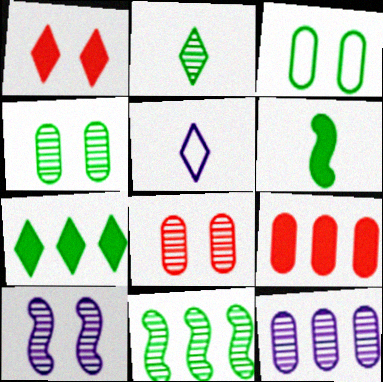[[1, 3, 10], 
[2, 4, 11]]